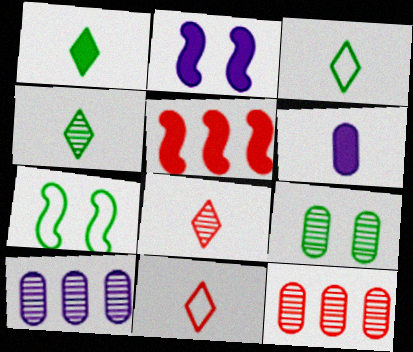[[1, 3, 4], 
[2, 3, 12]]